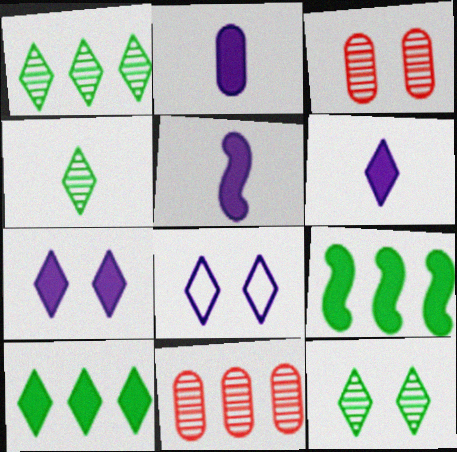[[1, 4, 12], 
[2, 5, 6]]